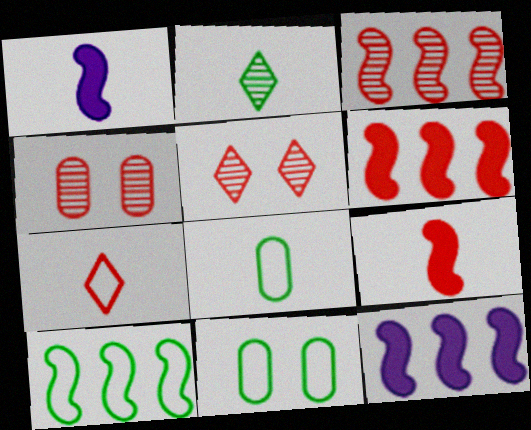[[3, 10, 12], 
[4, 6, 7], 
[5, 8, 12]]